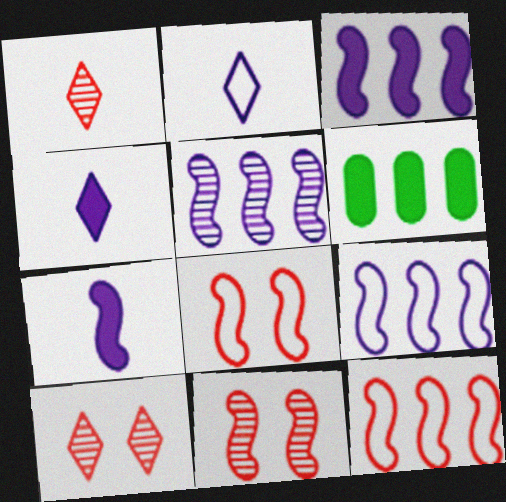[[2, 6, 11], 
[3, 5, 9]]